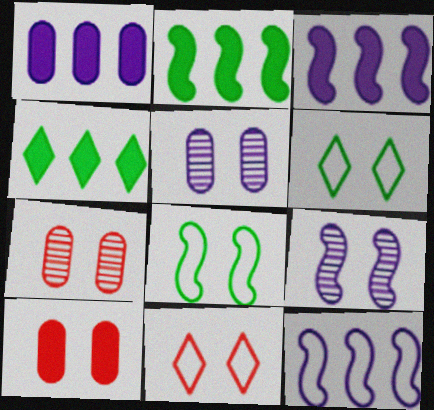[[6, 9, 10]]